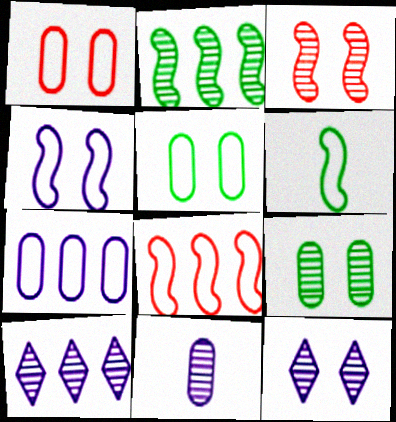[[3, 9, 12], 
[4, 6, 8]]